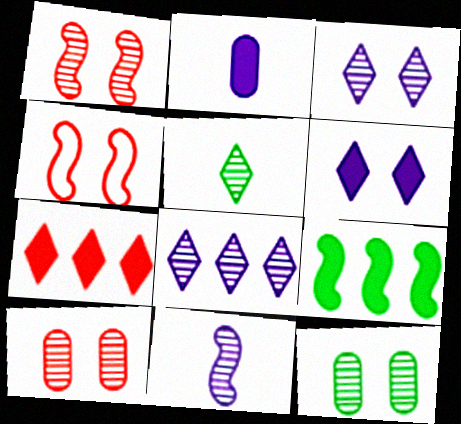[[1, 3, 12], 
[4, 6, 12], 
[4, 9, 11]]